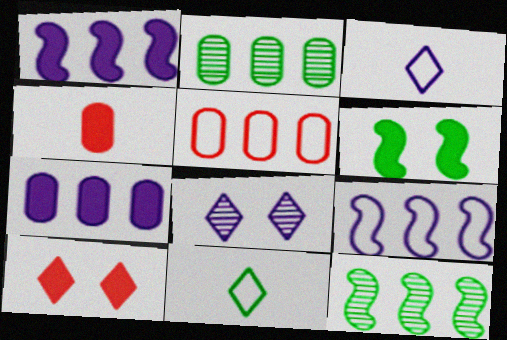[[2, 5, 7], 
[2, 6, 11]]